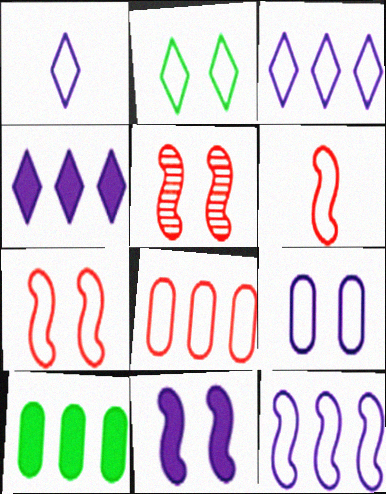[[1, 5, 10], 
[1, 9, 12], 
[2, 7, 9]]